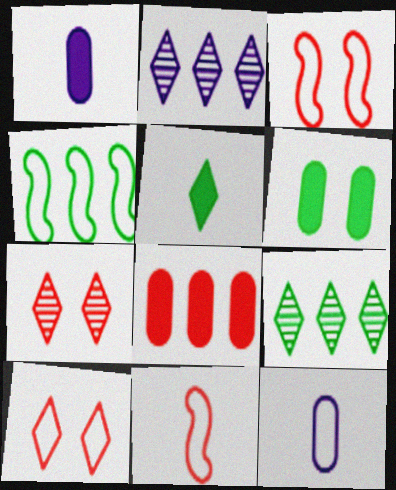[[1, 3, 9], 
[1, 4, 7], 
[1, 6, 8], 
[2, 4, 8], 
[2, 5, 10], 
[2, 6, 11], 
[4, 10, 12], 
[7, 8, 11]]